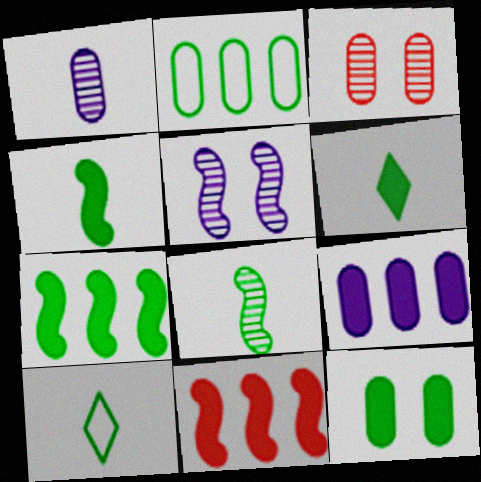[[6, 7, 12]]